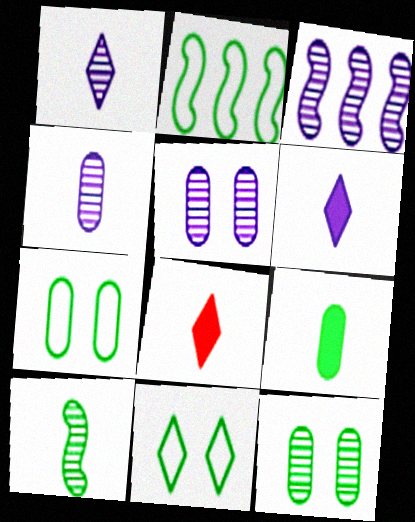[[1, 3, 5], 
[2, 5, 8], 
[3, 7, 8]]